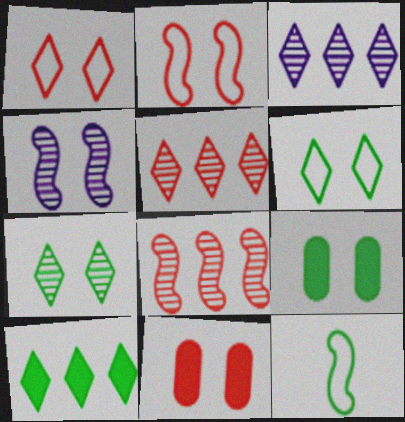[[1, 4, 9], 
[3, 11, 12], 
[4, 6, 11]]